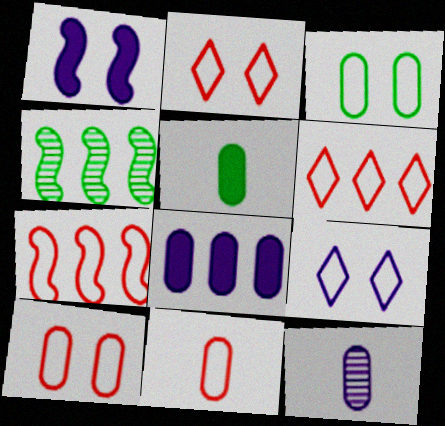[[2, 7, 11], 
[4, 6, 8], 
[5, 11, 12]]